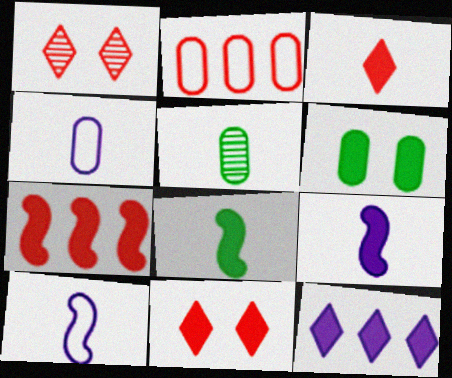[[3, 5, 10]]